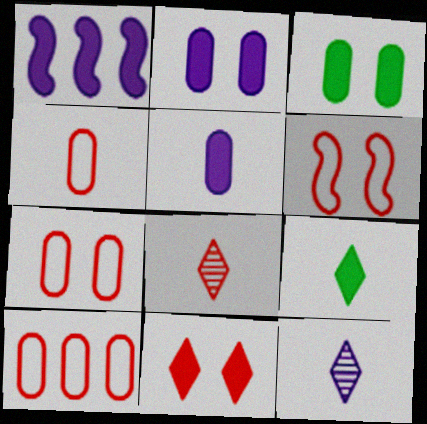[[4, 7, 10]]